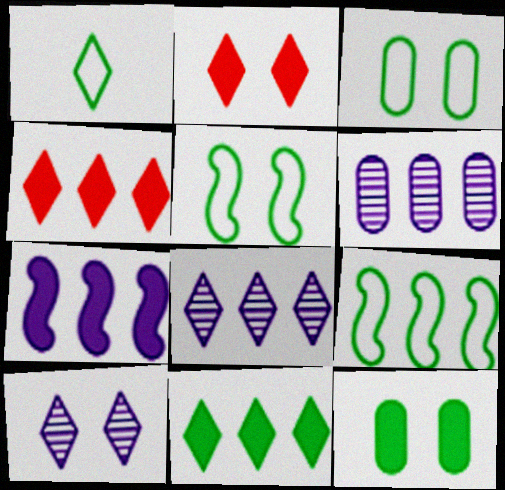[[1, 2, 8], 
[1, 3, 9], 
[1, 4, 10], 
[4, 6, 9]]